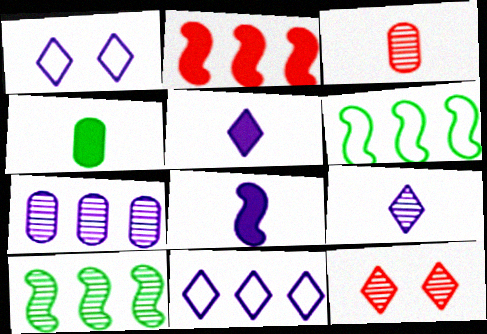[[1, 7, 8]]